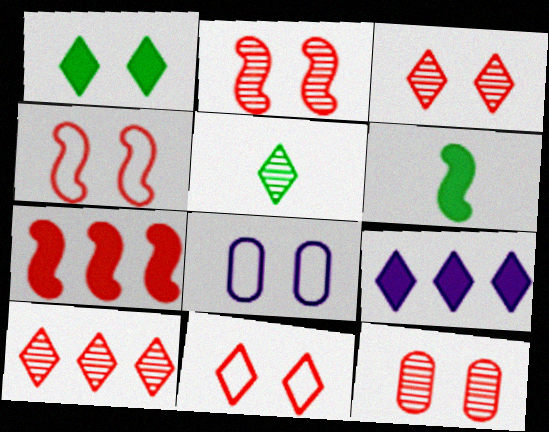[[1, 2, 8], 
[2, 3, 12], 
[5, 7, 8], 
[5, 9, 11], 
[6, 8, 10]]